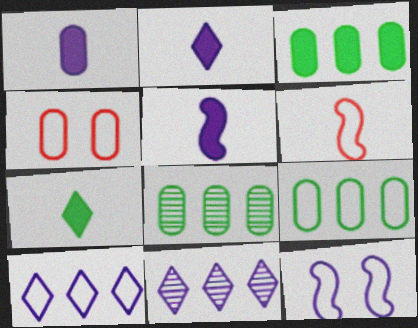[[1, 2, 5], 
[1, 4, 8], 
[1, 11, 12], 
[3, 8, 9]]